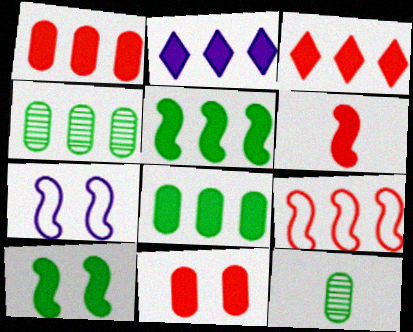[[1, 2, 5], 
[2, 4, 9], 
[3, 6, 11], 
[3, 7, 12]]